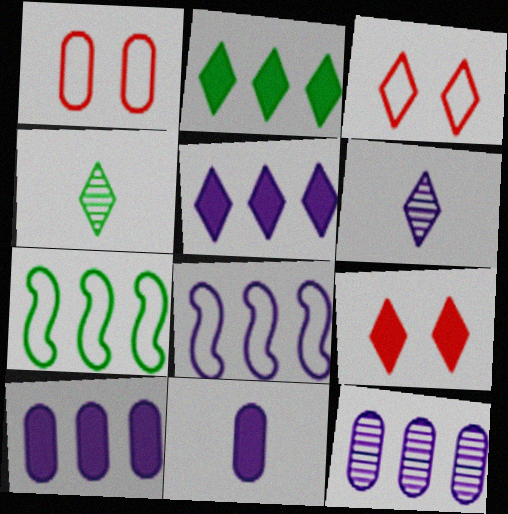[[2, 3, 6], 
[3, 4, 5], 
[5, 8, 12]]